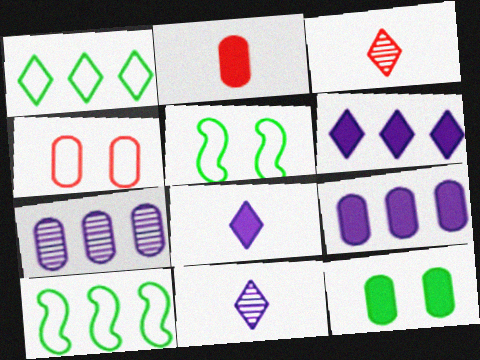[[2, 9, 12], 
[3, 5, 9]]